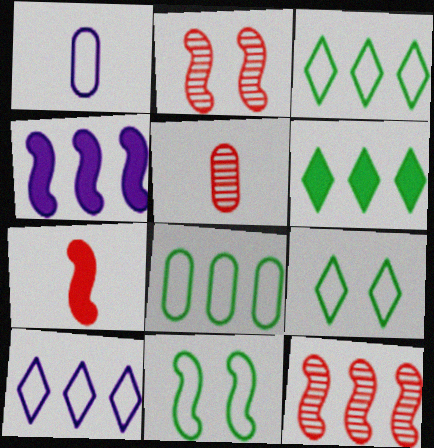[[1, 2, 6], 
[4, 5, 9]]